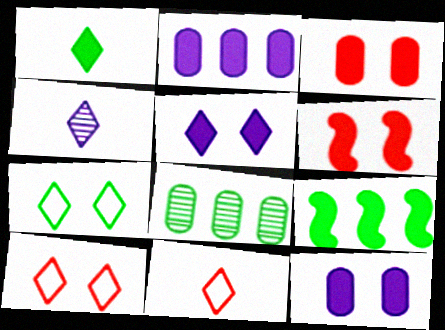[[1, 2, 6], 
[1, 4, 11]]